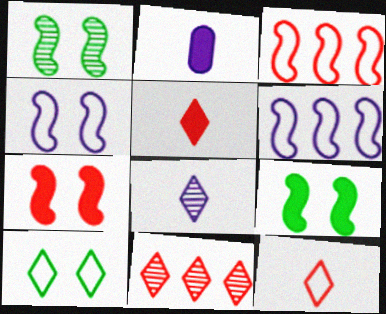[[1, 4, 7]]